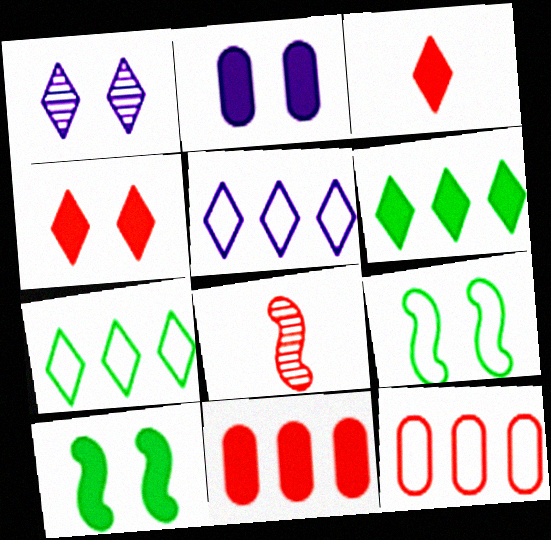[[1, 3, 7], 
[2, 4, 10], 
[2, 7, 8], 
[4, 8, 12]]